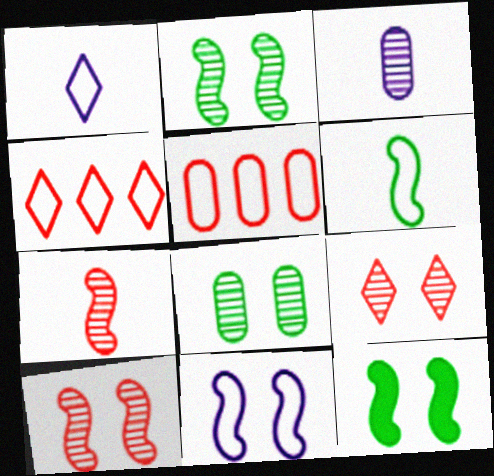[[3, 4, 12], 
[10, 11, 12]]